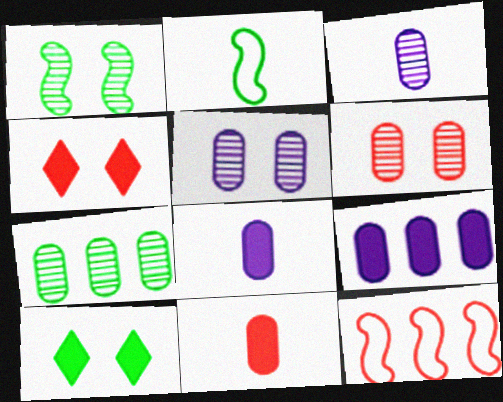[[2, 7, 10], 
[3, 6, 7], 
[3, 10, 12]]